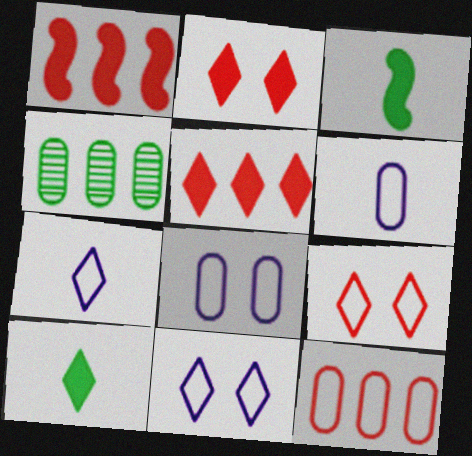[]